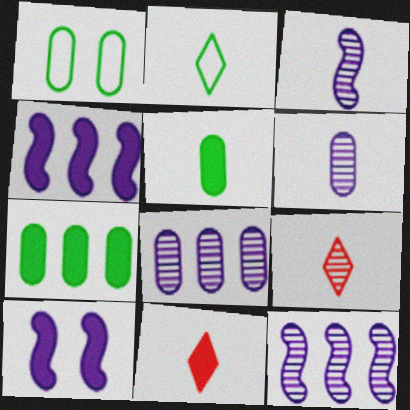[[1, 4, 9], 
[1, 11, 12], 
[7, 10, 11]]